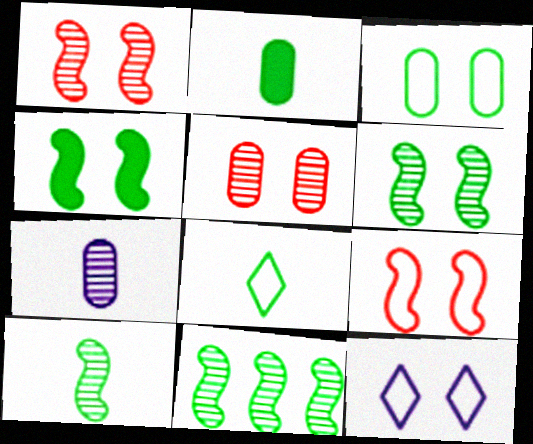[[2, 8, 10], 
[3, 9, 12], 
[4, 5, 12], 
[6, 10, 11]]